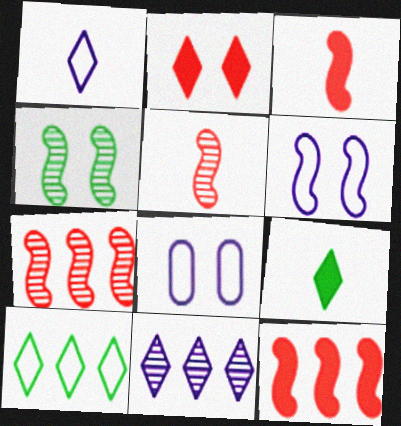[[2, 4, 8], 
[7, 8, 9]]